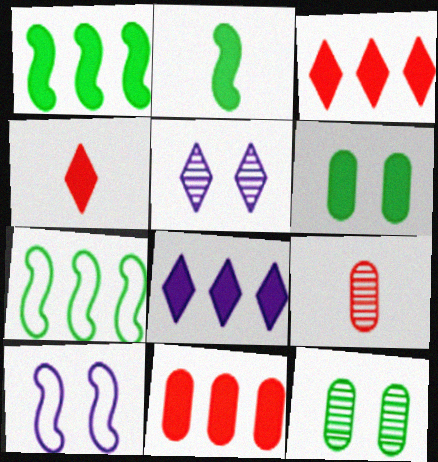[[1, 8, 11]]